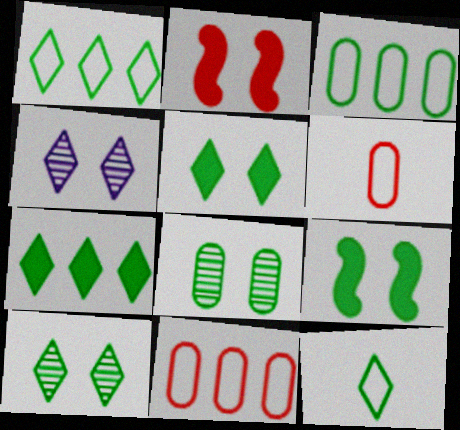[[7, 10, 12]]